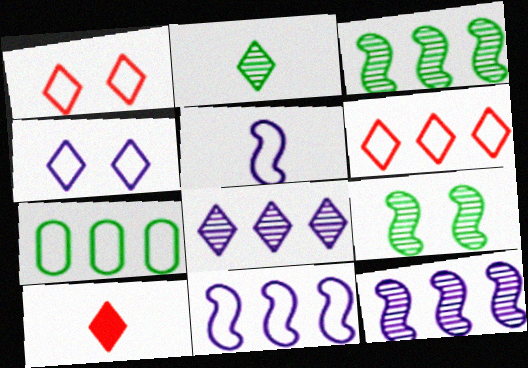[[1, 5, 7], 
[6, 7, 11]]